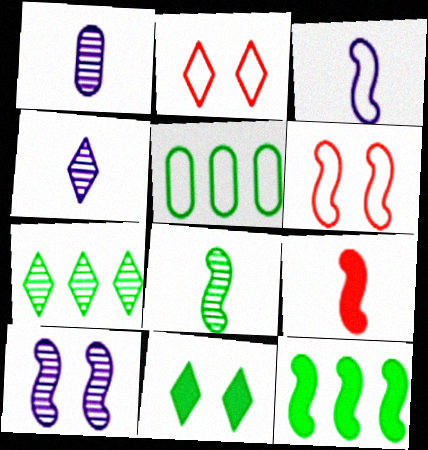[[1, 2, 12], 
[2, 3, 5], 
[3, 8, 9], 
[5, 7, 12], 
[5, 8, 11]]